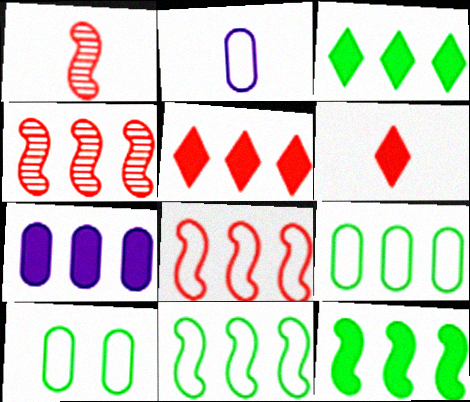[[5, 7, 12]]